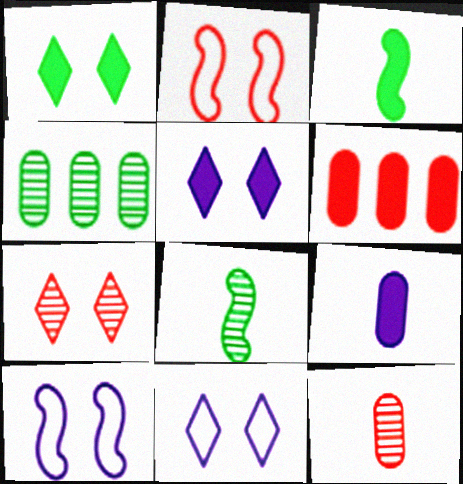[[1, 7, 11], 
[3, 5, 6], 
[6, 8, 11]]